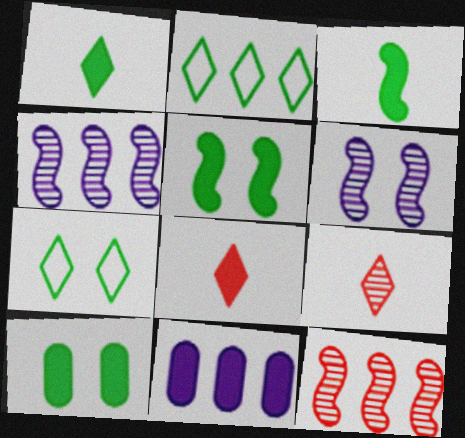[[2, 11, 12], 
[5, 8, 11]]